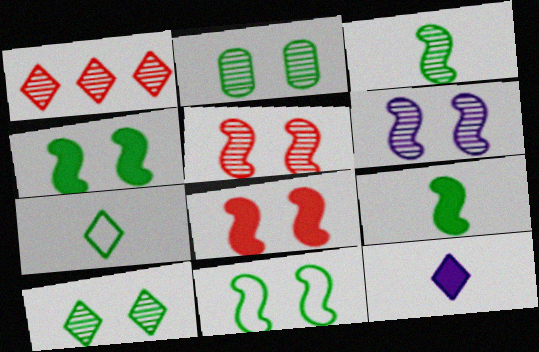[[6, 8, 11]]